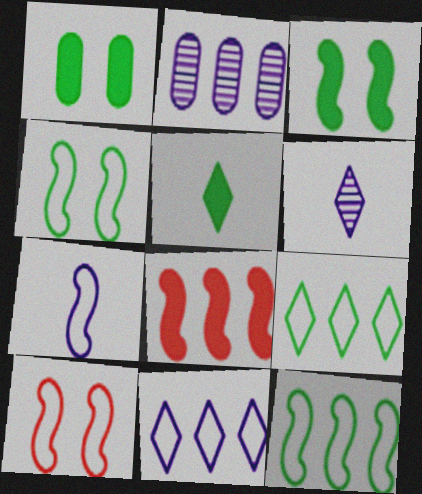[[2, 5, 10], 
[2, 8, 9], 
[7, 10, 12]]